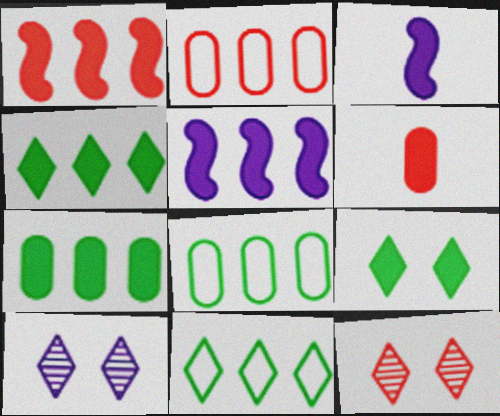[[3, 8, 12], 
[5, 6, 9]]